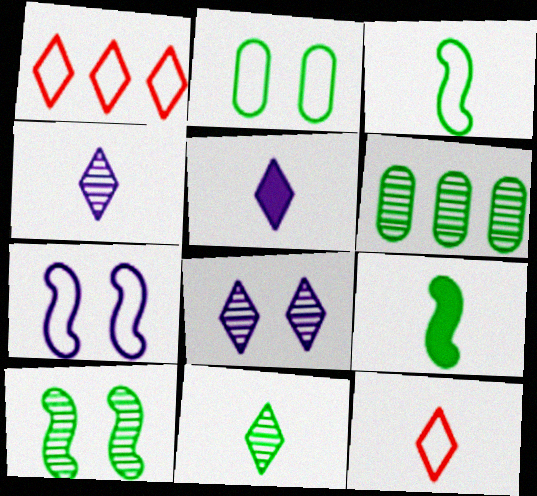[[5, 11, 12], 
[6, 10, 11]]